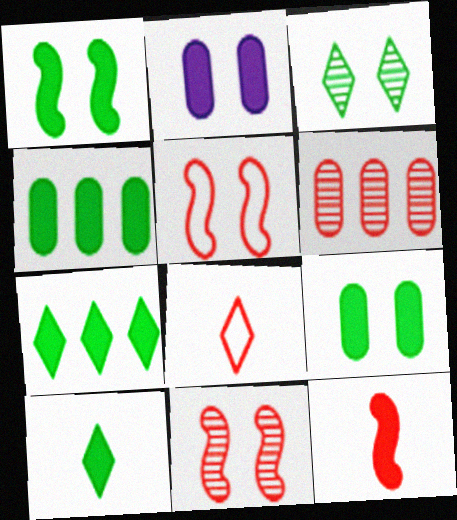[[1, 4, 10], 
[2, 3, 5], 
[2, 7, 12]]